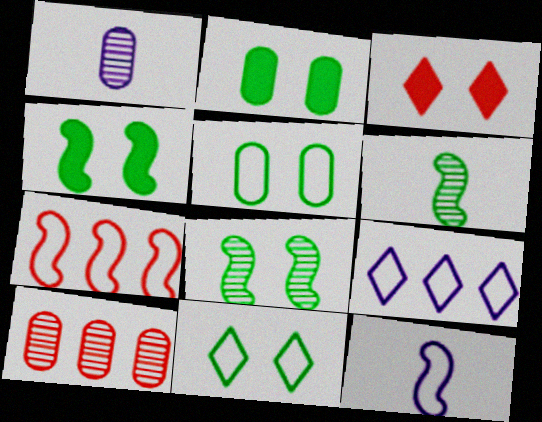[[2, 8, 11]]